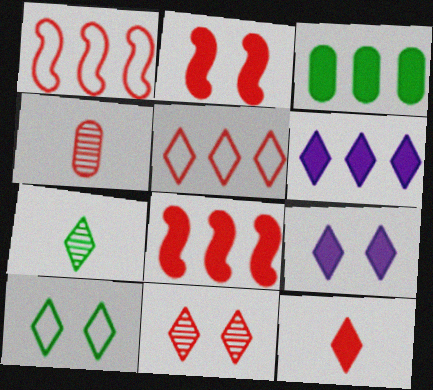[[2, 4, 5], 
[3, 6, 8], 
[5, 7, 9], 
[5, 11, 12], 
[9, 10, 11]]